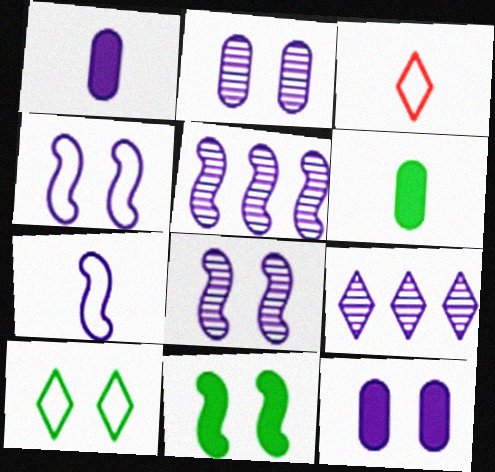[[1, 4, 9], 
[7, 9, 12]]